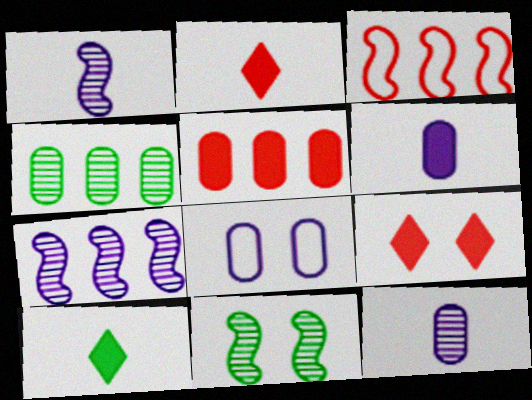[[8, 9, 11]]